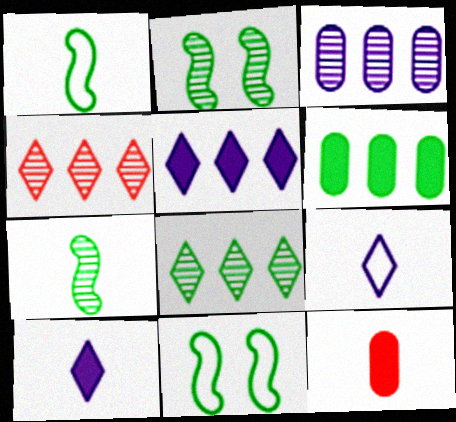[[7, 9, 12]]